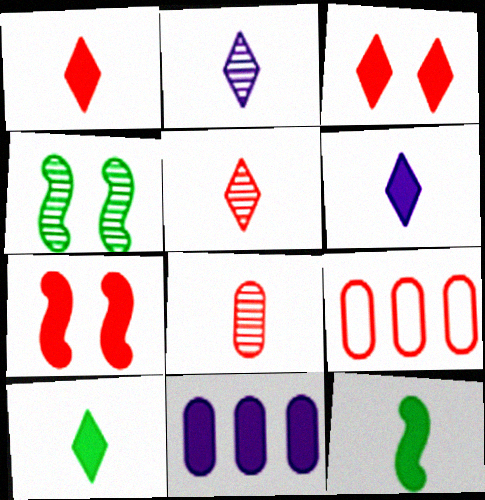[[1, 6, 10], 
[3, 11, 12], 
[4, 6, 9], 
[5, 7, 9], 
[7, 10, 11]]